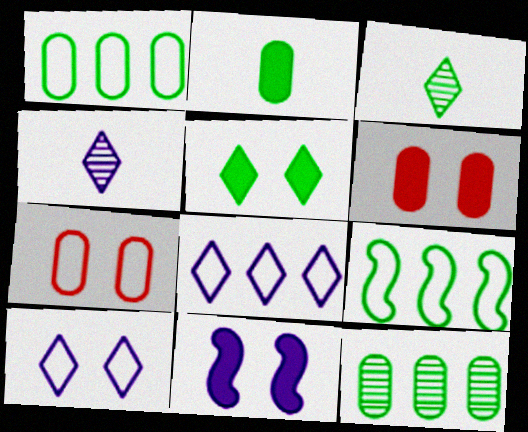[[4, 6, 9], 
[5, 6, 11]]